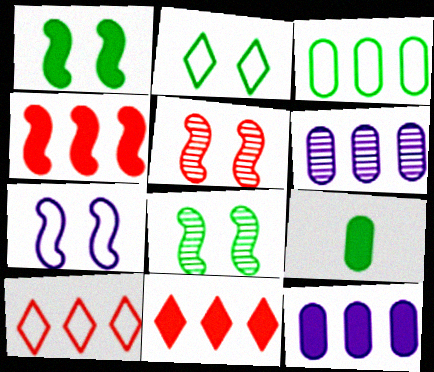[[1, 5, 7]]